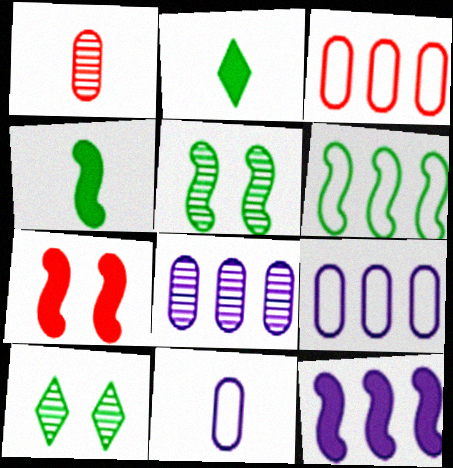[[4, 5, 6], 
[4, 7, 12]]